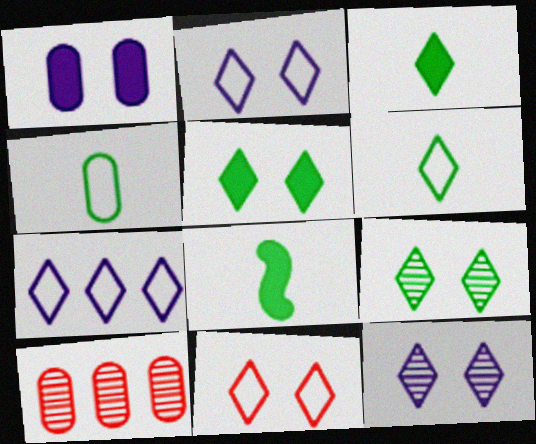[[1, 4, 10], 
[2, 8, 10], 
[5, 11, 12], 
[6, 7, 11]]